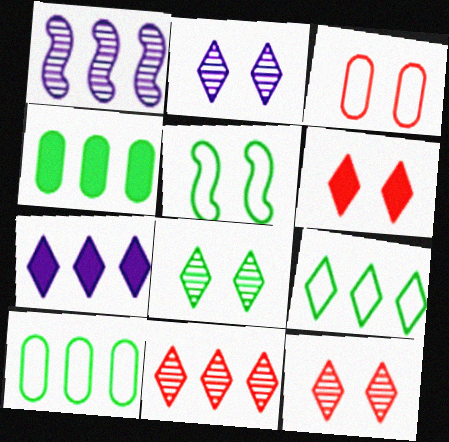[[2, 8, 12], 
[7, 9, 11]]